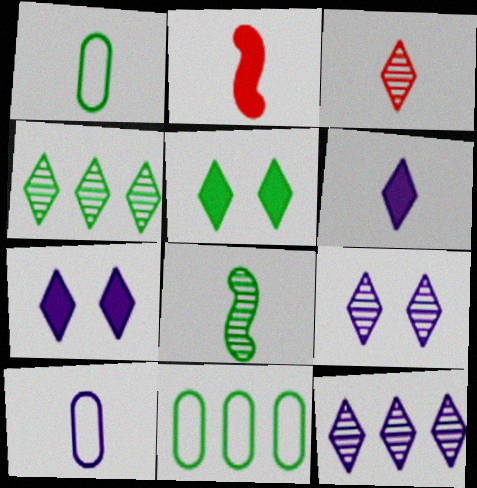[[2, 9, 11], 
[3, 4, 9], 
[5, 8, 11]]